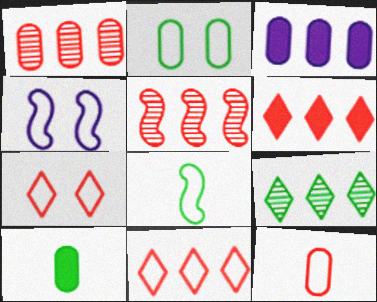[[2, 4, 7]]